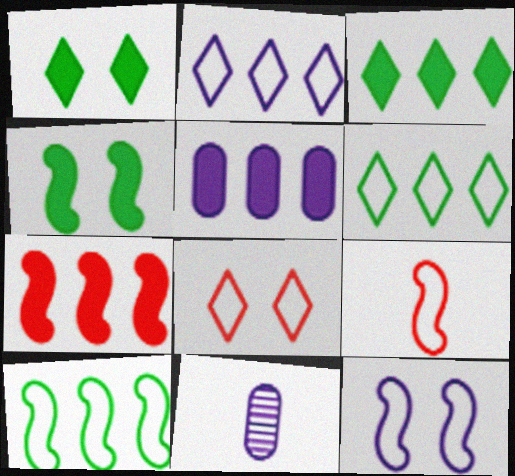[[3, 5, 7], 
[9, 10, 12]]